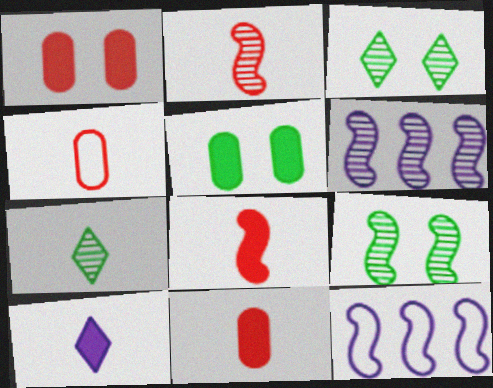[[1, 7, 12], 
[2, 6, 9], 
[3, 11, 12], 
[8, 9, 12]]